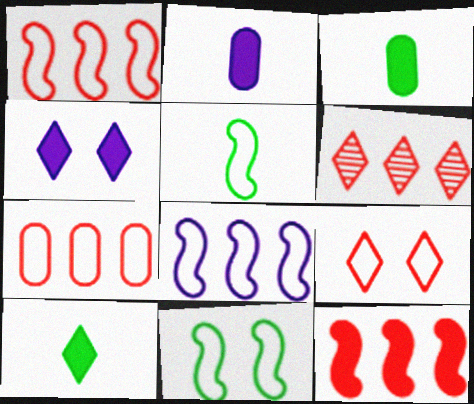[[2, 6, 11], 
[3, 4, 12], 
[6, 7, 12]]